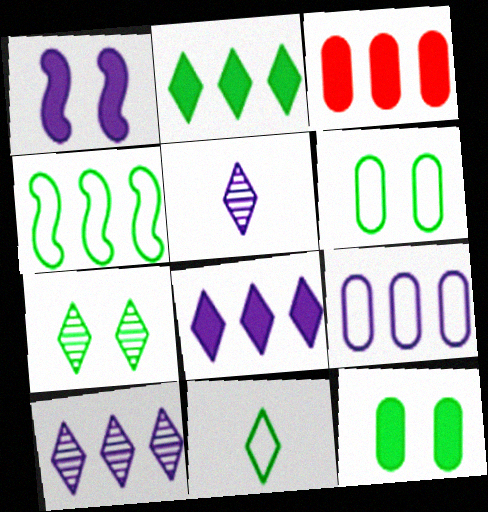[[1, 5, 9], 
[2, 7, 11], 
[3, 4, 10], 
[4, 6, 11]]